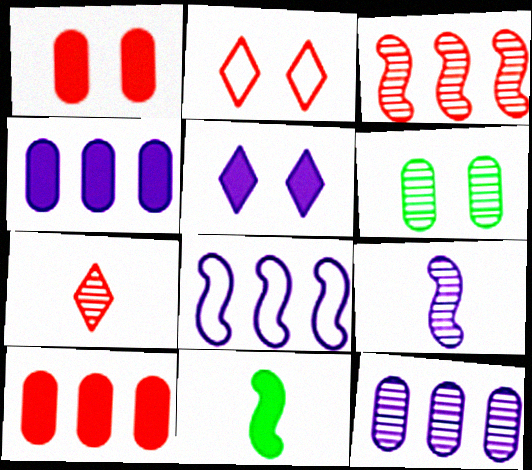[[2, 11, 12], 
[5, 10, 11]]